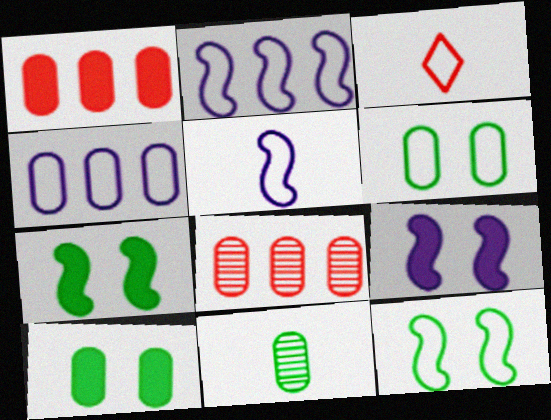[[2, 3, 6], 
[3, 4, 12]]